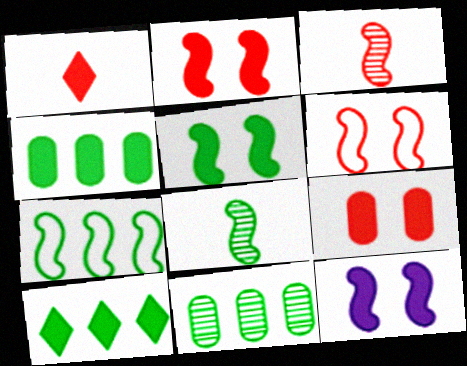[[1, 4, 12], 
[2, 5, 12], 
[3, 7, 12], 
[5, 7, 8], 
[7, 10, 11]]